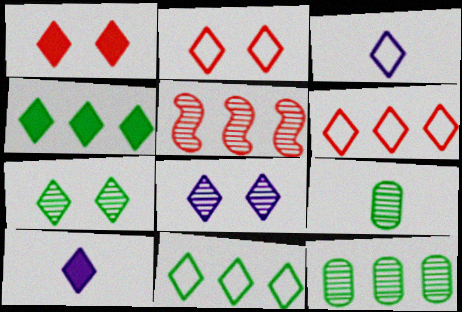[[1, 4, 10], 
[2, 3, 11], 
[5, 8, 9], 
[6, 7, 10]]